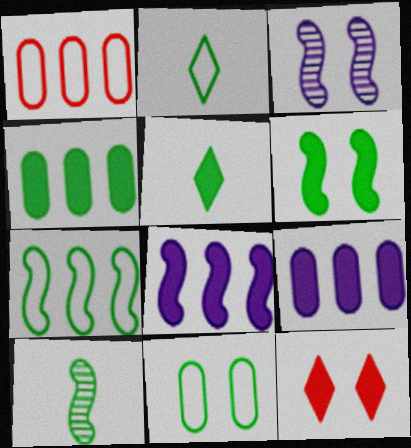[[1, 3, 5], 
[2, 7, 11], 
[3, 11, 12], 
[4, 5, 6], 
[6, 7, 10]]